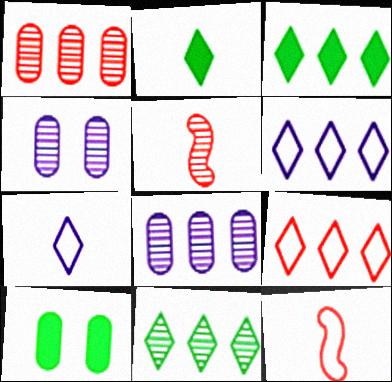[[3, 4, 12], 
[4, 5, 11], 
[5, 6, 10]]